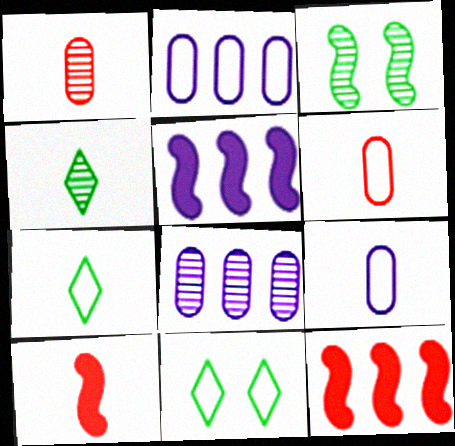[[1, 5, 11], 
[4, 9, 10], 
[8, 10, 11]]